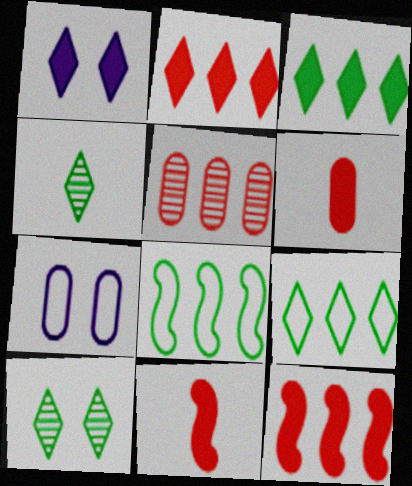[[4, 7, 12]]